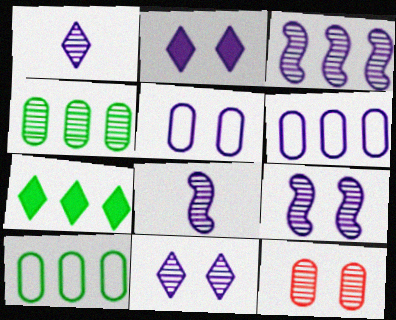[[2, 5, 9], 
[2, 6, 8], 
[3, 8, 9]]